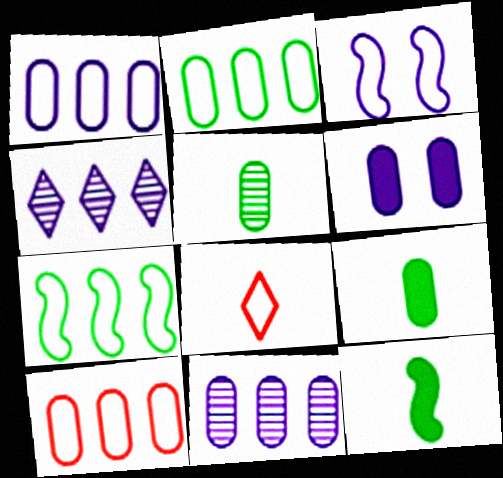[[1, 2, 10], 
[2, 3, 8], 
[5, 6, 10]]